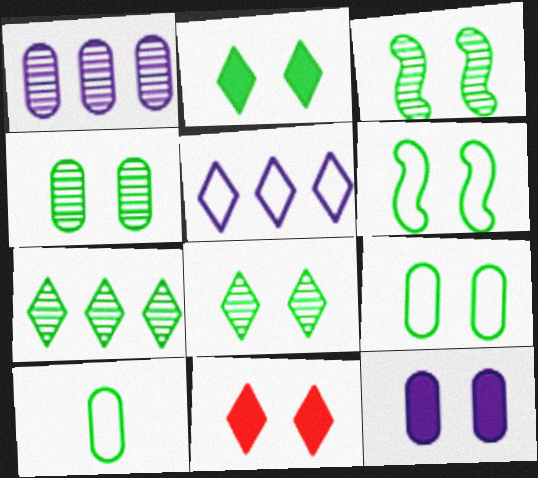[[2, 3, 9], 
[2, 4, 6], 
[3, 4, 8]]